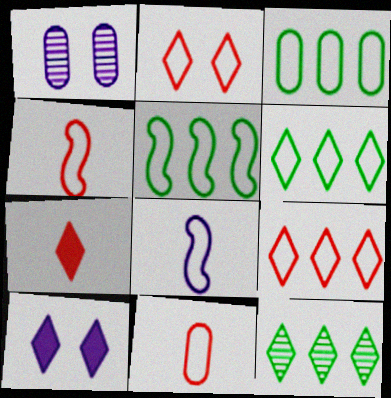[[1, 5, 7], 
[2, 3, 8], 
[3, 5, 6]]